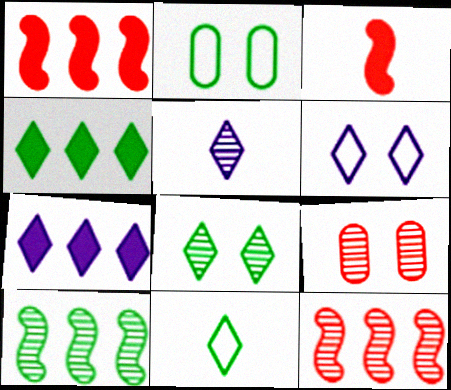[[1, 2, 5], 
[4, 8, 11], 
[5, 6, 7], 
[5, 9, 10]]